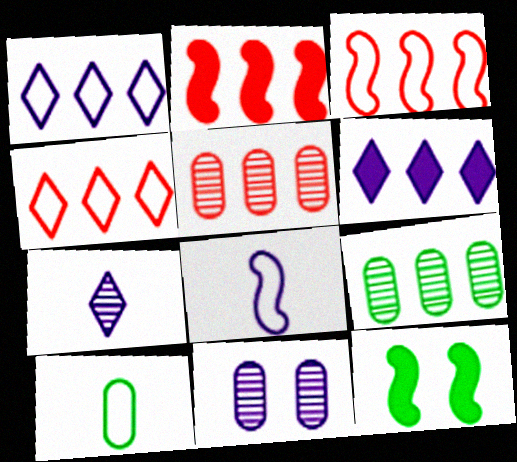[[1, 2, 9], 
[2, 4, 5], 
[3, 6, 9], 
[6, 8, 11]]